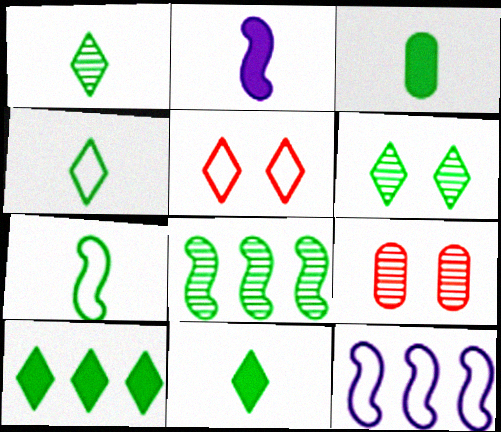[[1, 3, 7], 
[1, 4, 11], 
[4, 6, 10], 
[9, 11, 12]]